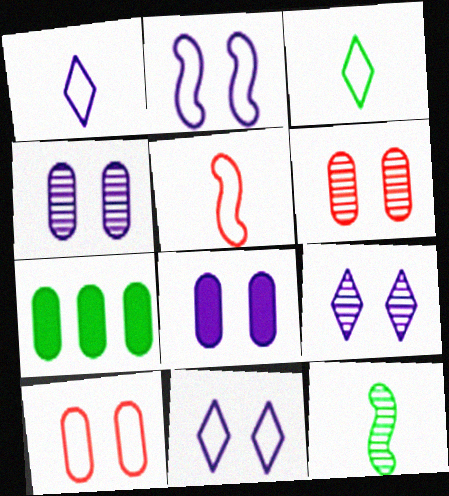[[2, 8, 9], 
[5, 7, 9]]